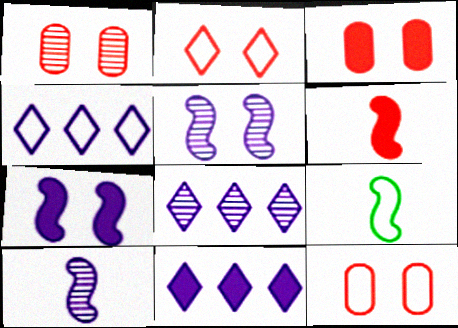[[1, 3, 12], 
[1, 9, 11], 
[3, 8, 9], 
[4, 8, 11], 
[4, 9, 12], 
[6, 9, 10]]